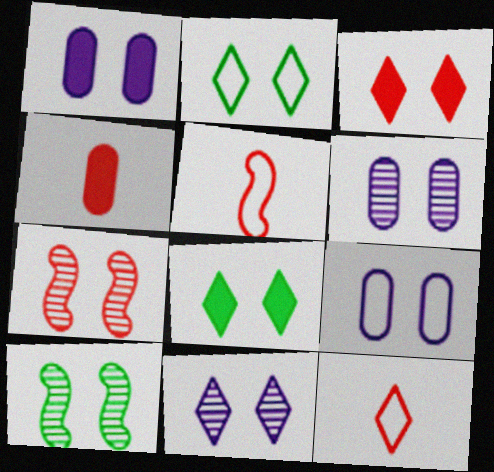[[1, 2, 7], 
[1, 6, 9], 
[2, 3, 11], 
[3, 9, 10], 
[7, 8, 9]]